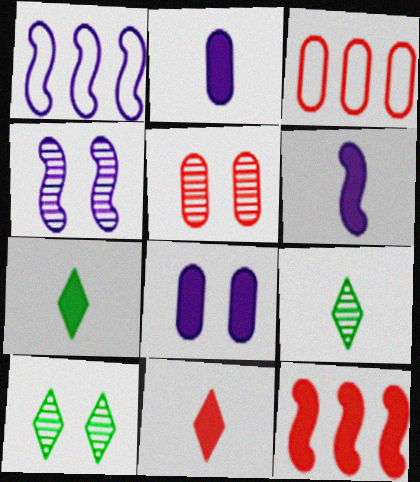[[1, 4, 6], 
[1, 5, 7], 
[3, 4, 7], 
[3, 6, 10], 
[4, 5, 10], 
[7, 8, 12]]